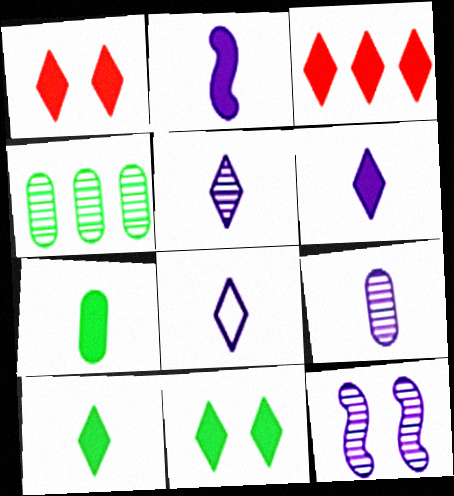[[2, 8, 9], 
[3, 6, 11], 
[5, 6, 8]]